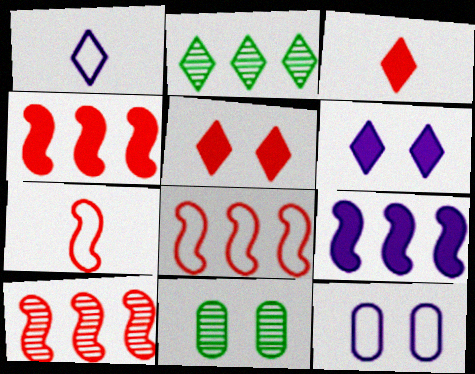[[1, 2, 5], 
[1, 4, 11], 
[4, 8, 10]]